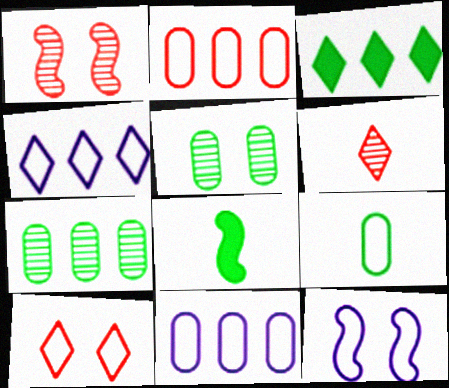[]